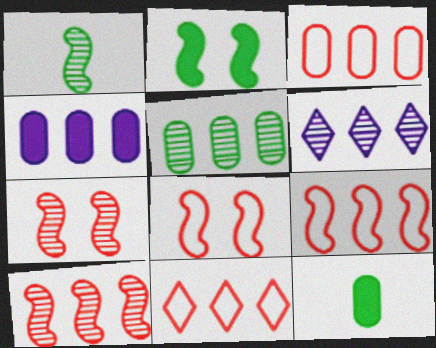[[3, 4, 5], 
[3, 9, 11], 
[5, 6, 10], 
[6, 8, 12]]